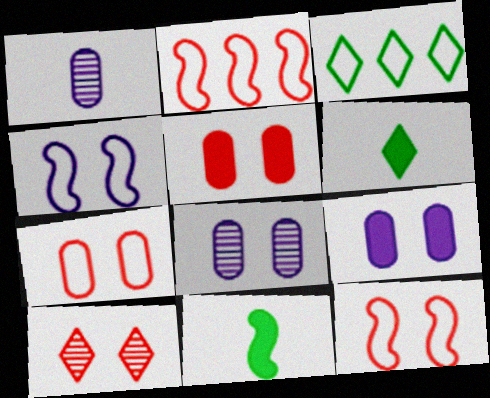[[2, 6, 8], 
[5, 10, 12]]